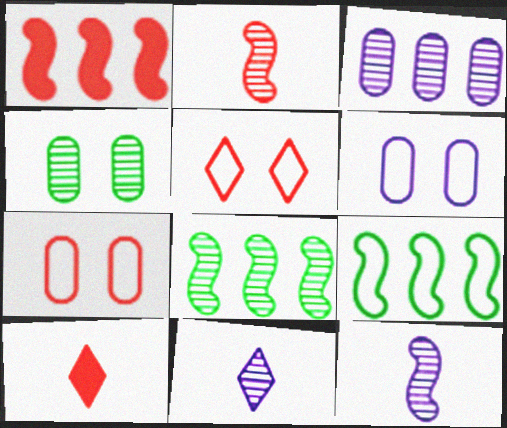[[6, 8, 10]]